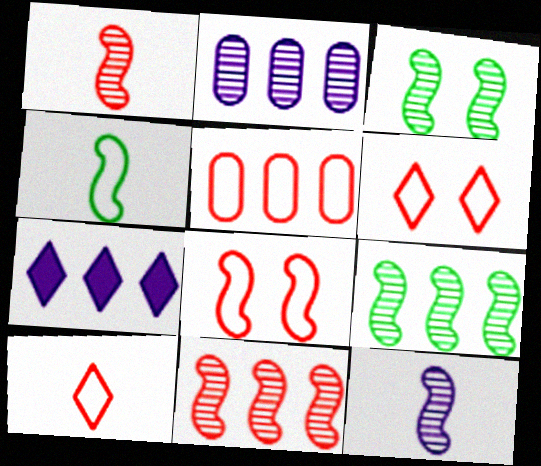[[3, 11, 12], 
[5, 7, 9], 
[5, 8, 10]]